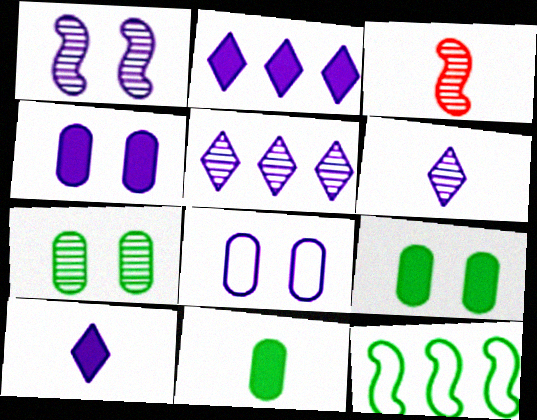[[3, 5, 7]]